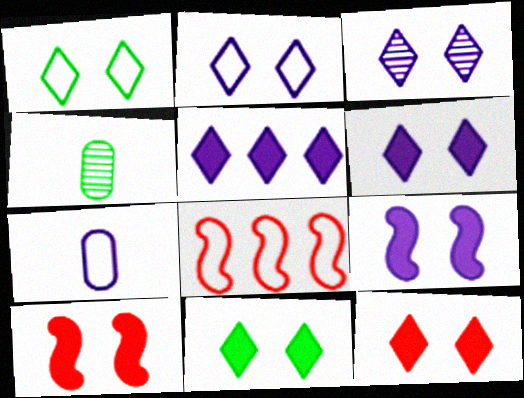[[1, 3, 12], 
[1, 7, 8], 
[2, 3, 6], 
[4, 6, 8], 
[6, 11, 12]]